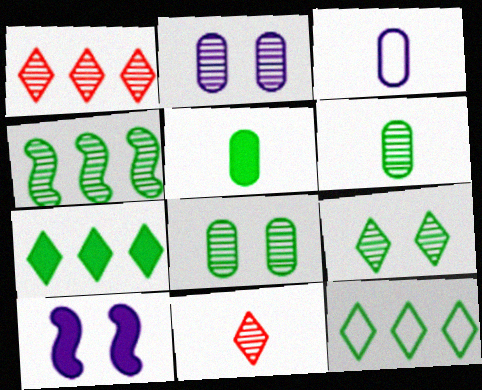[[2, 4, 11], 
[4, 6, 9]]